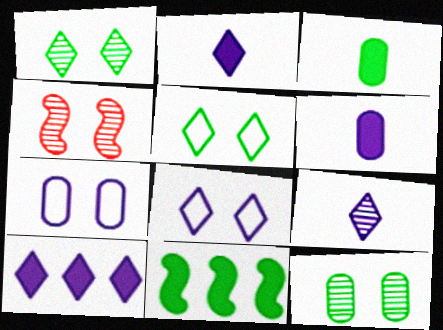[[8, 9, 10]]